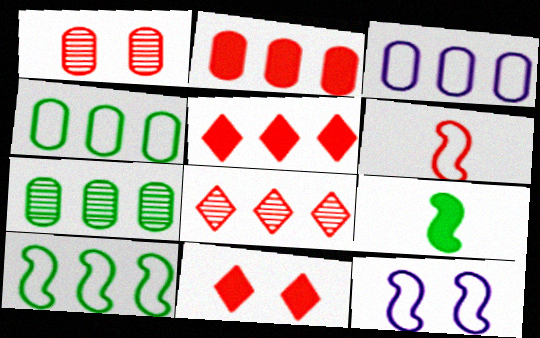[[1, 5, 6], 
[2, 3, 7], 
[6, 10, 12]]